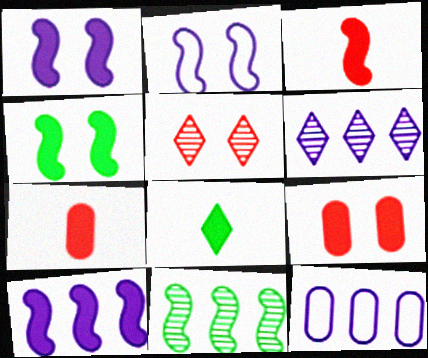[[2, 3, 11], 
[3, 4, 10], 
[6, 10, 12], 
[8, 9, 10]]